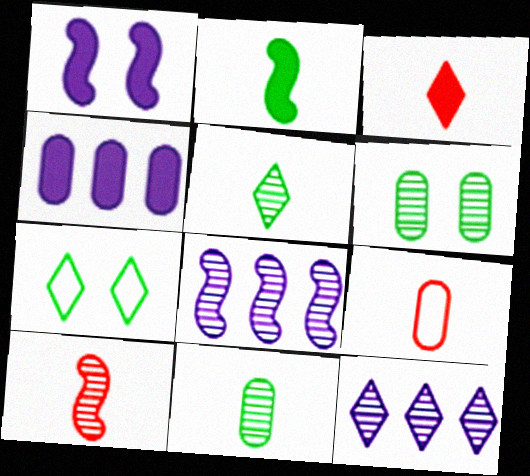[[3, 7, 12], 
[3, 9, 10], 
[4, 6, 9], 
[4, 7, 10], 
[6, 10, 12]]